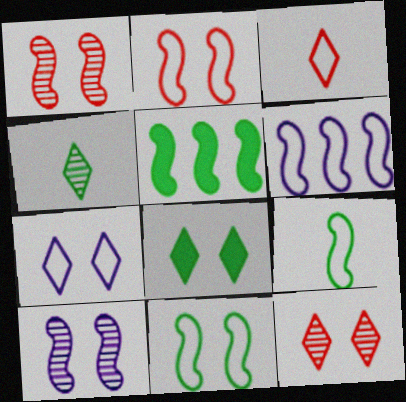[[2, 6, 9], 
[7, 8, 12]]